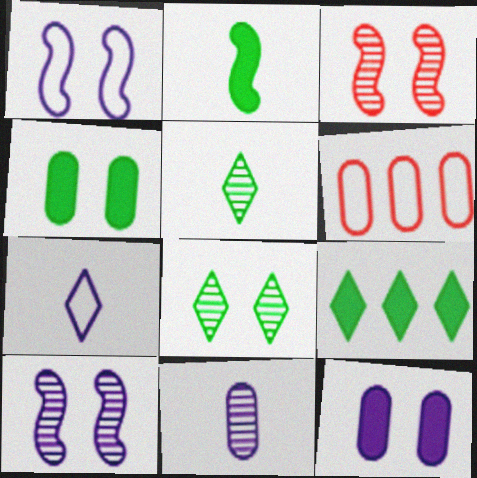[[2, 4, 9], 
[4, 6, 11]]